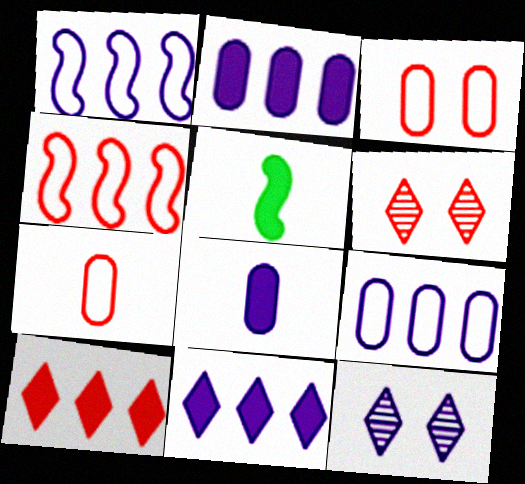[[1, 8, 12], 
[5, 6, 9]]